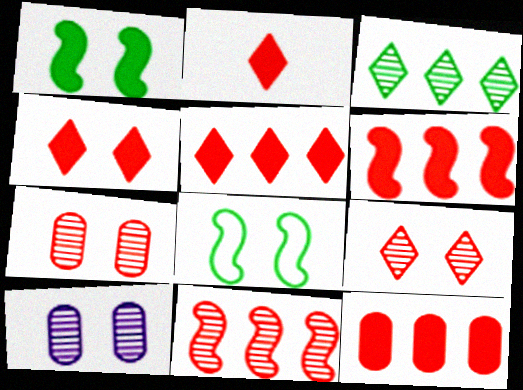[[2, 4, 5], 
[4, 8, 10], 
[5, 6, 12]]